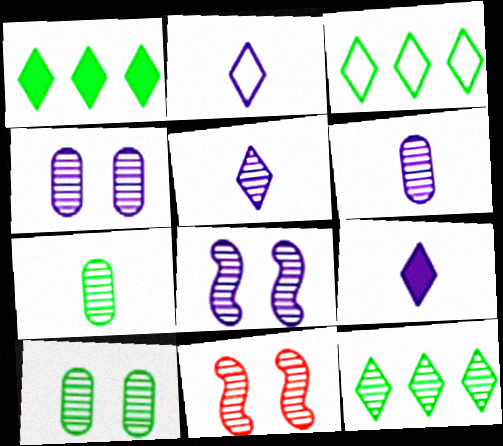[[1, 3, 12], 
[2, 5, 9], 
[6, 11, 12]]